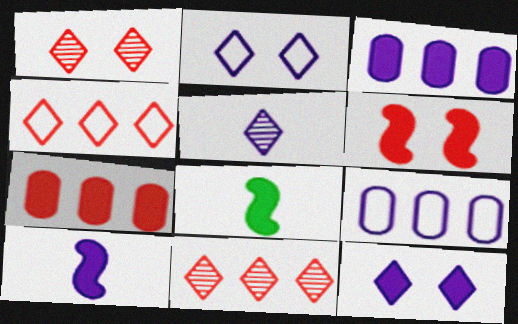[[1, 8, 9], 
[3, 10, 12], 
[7, 8, 12]]